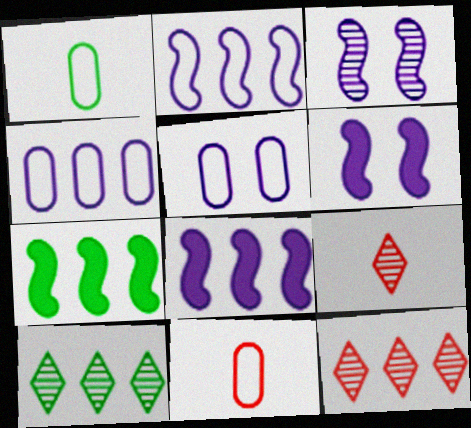[[1, 6, 12], 
[4, 7, 12], 
[5, 7, 9], 
[6, 10, 11]]